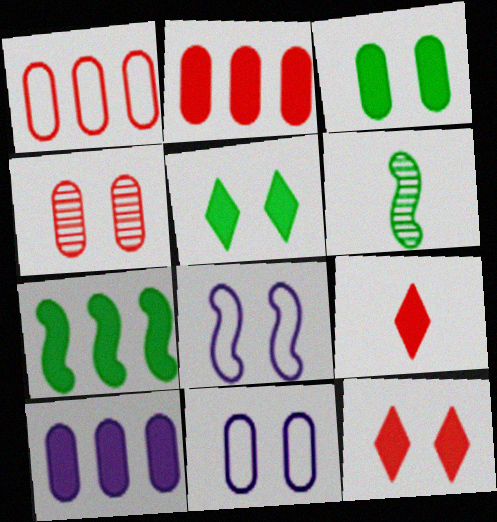[[3, 4, 11], 
[4, 5, 8]]